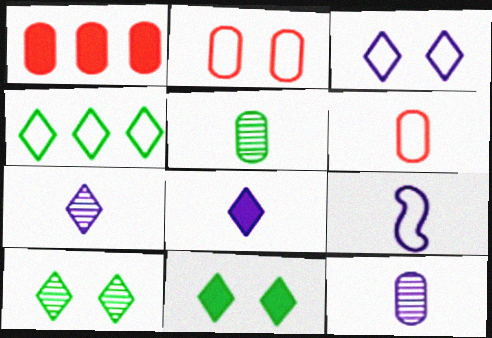[[1, 9, 10], 
[2, 4, 9], 
[8, 9, 12]]